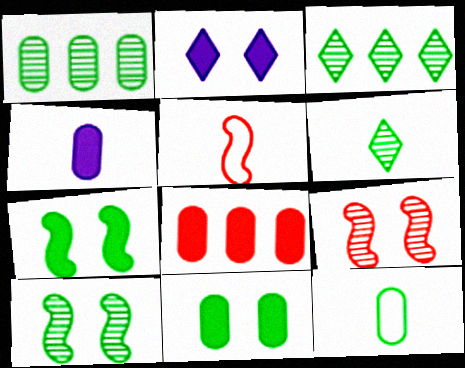[[1, 2, 5], 
[1, 6, 10], 
[1, 11, 12], 
[3, 7, 12], 
[4, 5, 6], 
[4, 8, 11]]